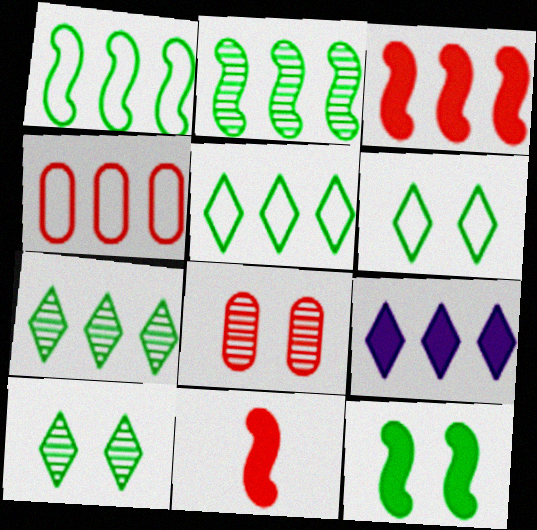[[2, 4, 9]]